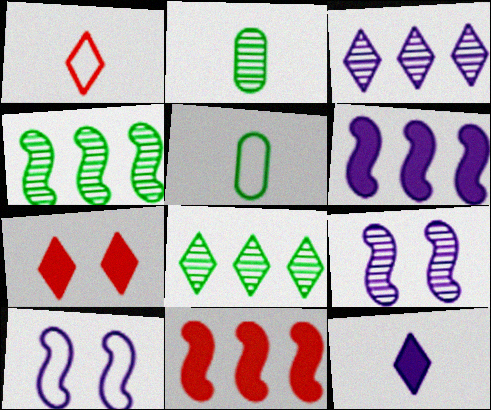[]